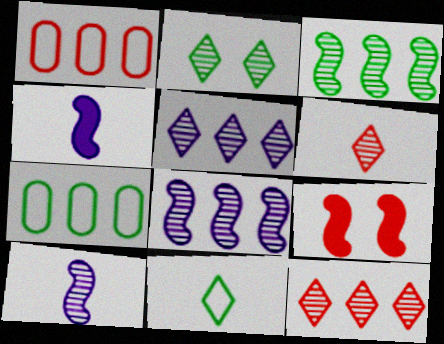[[1, 2, 4], 
[1, 6, 9], 
[2, 5, 6]]